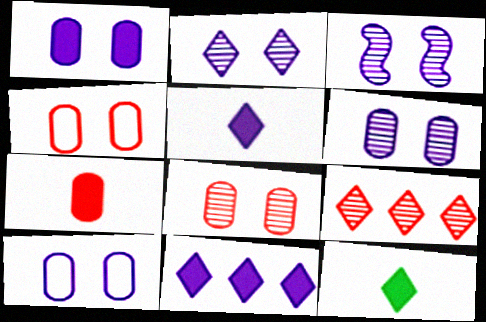[[1, 6, 10], 
[2, 3, 6]]